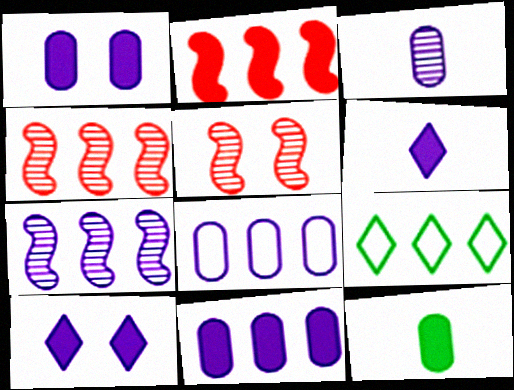[[1, 3, 8], 
[2, 10, 12], 
[4, 9, 11]]